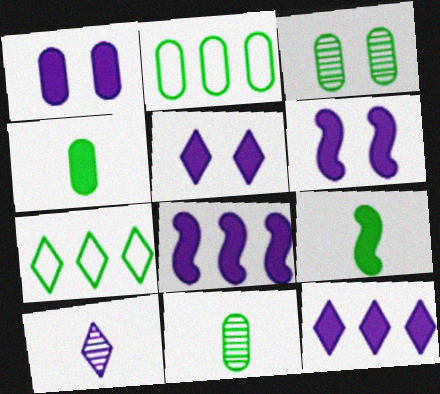[[1, 5, 6], 
[2, 3, 4], 
[3, 7, 9]]